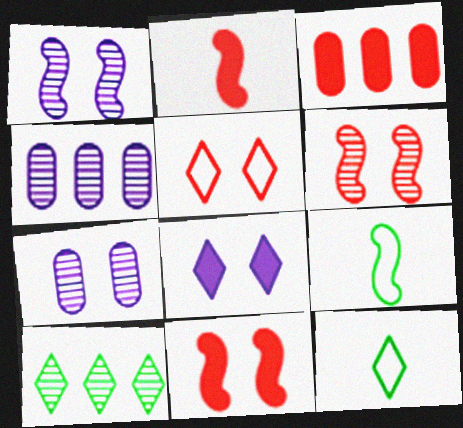[[1, 3, 12], 
[4, 11, 12]]